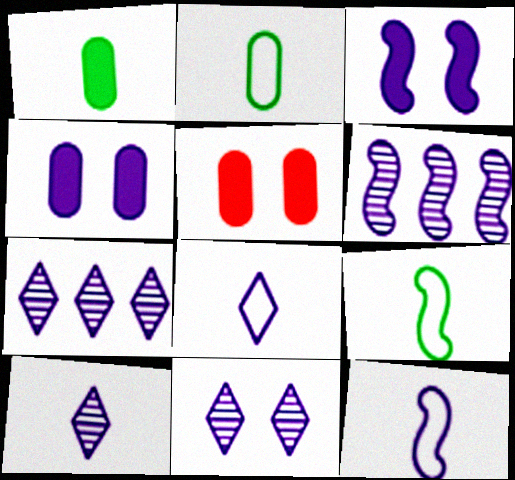[[3, 6, 12], 
[4, 6, 8], 
[4, 7, 12], 
[5, 7, 9], 
[7, 10, 11]]